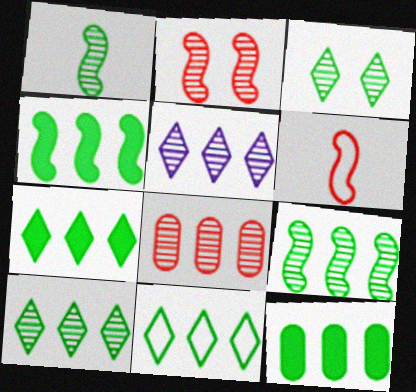[[4, 7, 12], 
[5, 8, 9], 
[7, 10, 11], 
[9, 11, 12]]